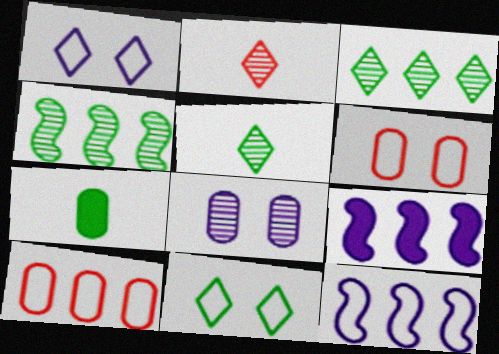[[2, 4, 8], 
[3, 9, 10], 
[4, 7, 11], 
[5, 6, 9], 
[7, 8, 10]]